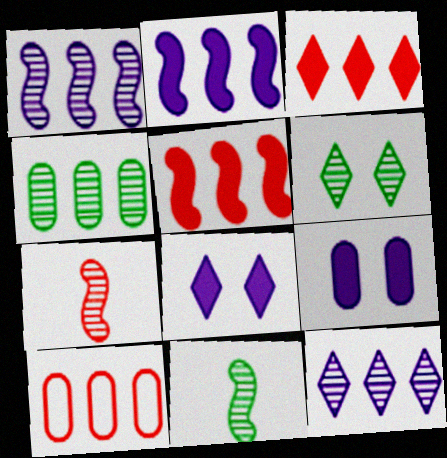[[4, 6, 11], 
[8, 10, 11]]